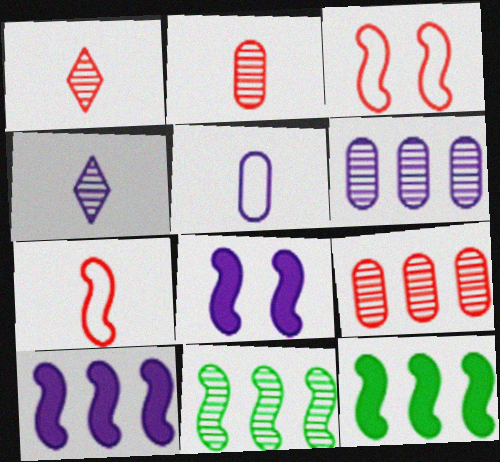[[7, 8, 11]]